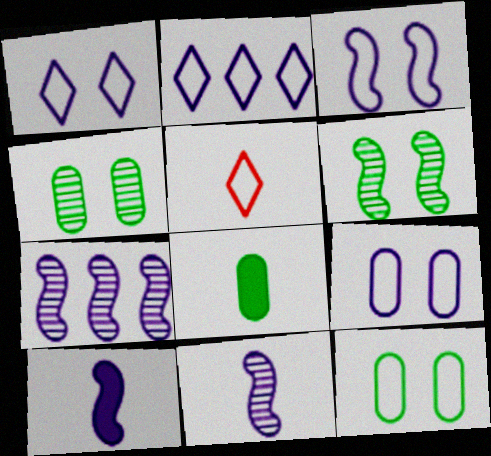[[1, 3, 9], 
[3, 7, 10], 
[5, 8, 11]]